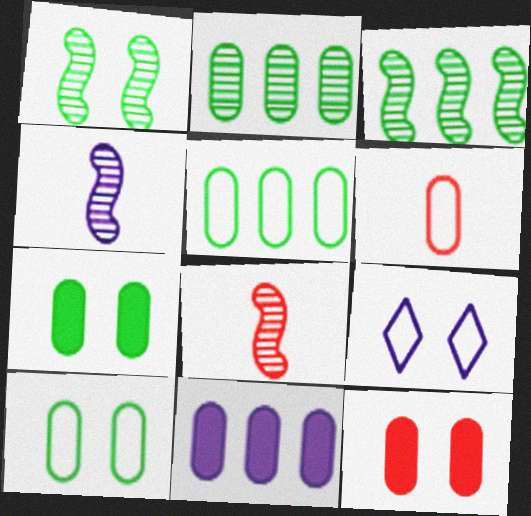[[1, 9, 12], 
[4, 9, 11]]